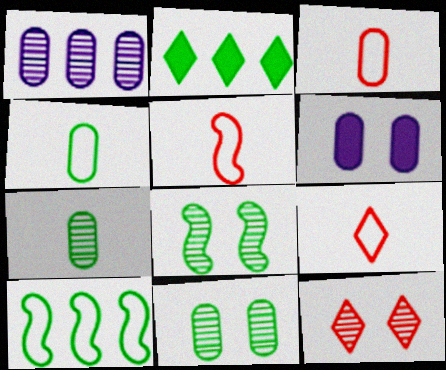[[2, 4, 8], 
[3, 5, 9]]